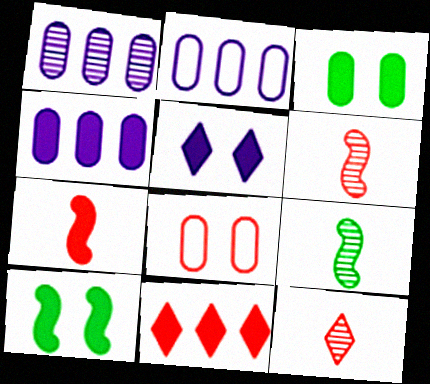[[1, 2, 4], 
[2, 10, 12], 
[6, 8, 11]]